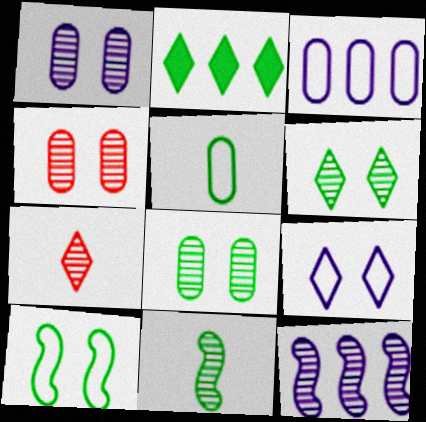[[1, 4, 8], 
[2, 7, 9], 
[7, 8, 12]]